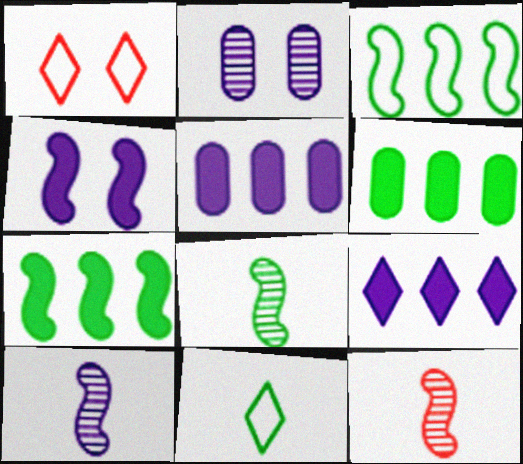[[1, 5, 8], 
[1, 6, 10], 
[3, 4, 12], 
[8, 10, 12]]